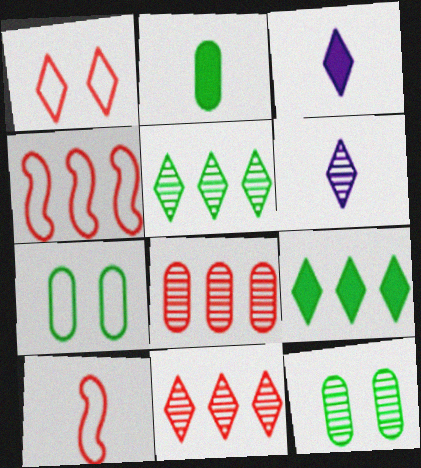[[1, 3, 5], 
[1, 6, 9], 
[2, 6, 10], 
[3, 4, 12]]